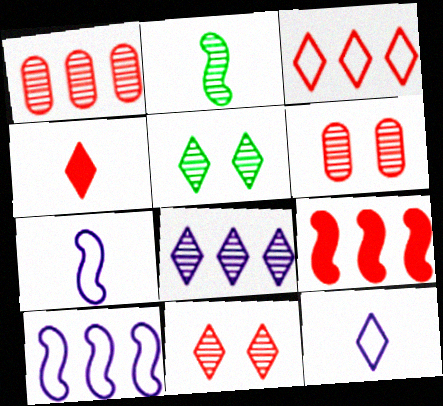[[1, 3, 9], 
[2, 6, 8], 
[3, 4, 11]]